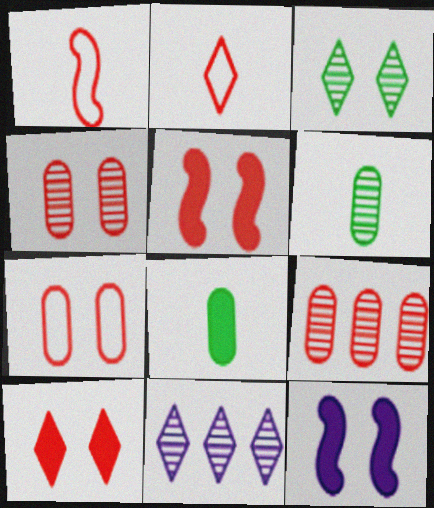[[1, 9, 10], 
[2, 5, 9], 
[3, 7, 12]]